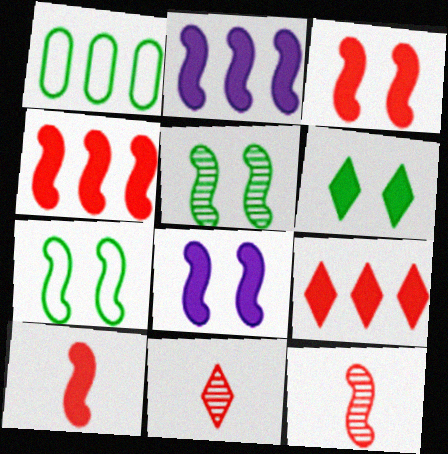[[1, 8, 11], 
[2, 7, 12], 
[3, 4, 10]]